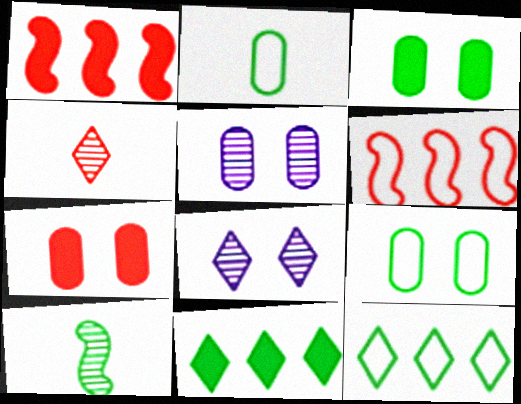[[1, 2, 8], 
[3, 10, 12], 
[4, 6, 7], 
[5, 7, 9], 
[9, 10, 11]]